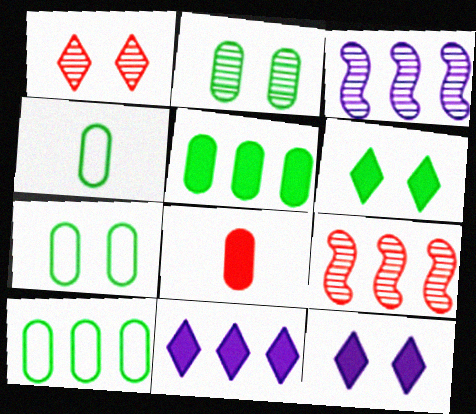[[2, 4, 5], 
[4, 7, 10], 
[4, 9, 12], 
[9, 10, 11]]